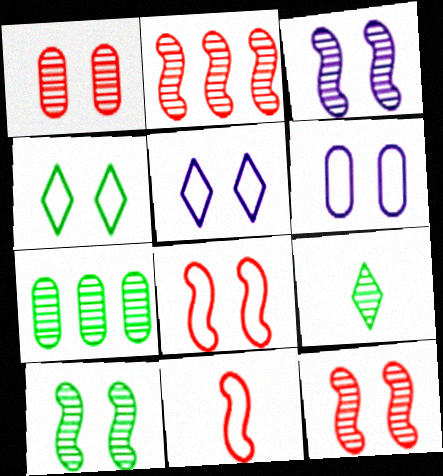[[3, 10, 12], 
[4, 6, 8], 
[7, 9, 10]]